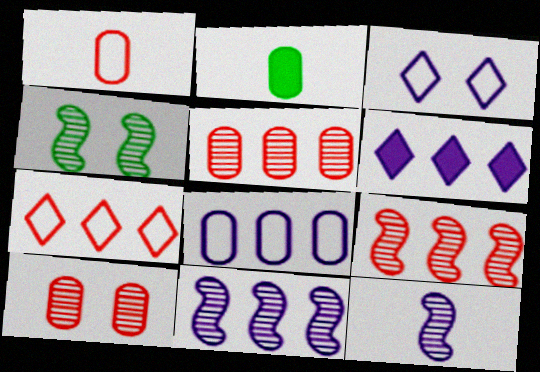[[1, 4, 6], 
[2, 3, 9], 
[2, 8, 10], 
[4, 9, 12], 
[6, 8, 11]]